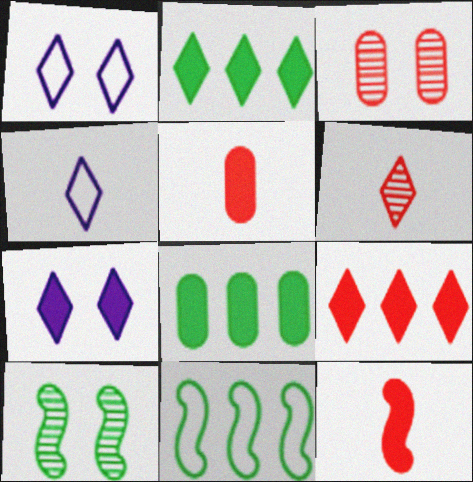[[1, 2, 6], 
[7, 8, 12]]